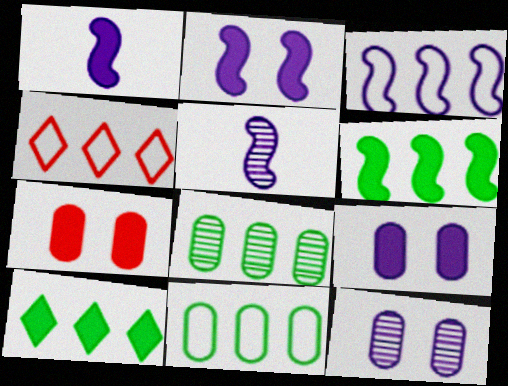[[1, 7, 10], 
[2, 3, 5], 
[3, 4, 11]]